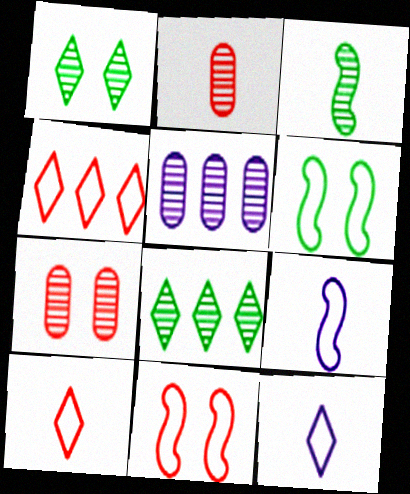[]